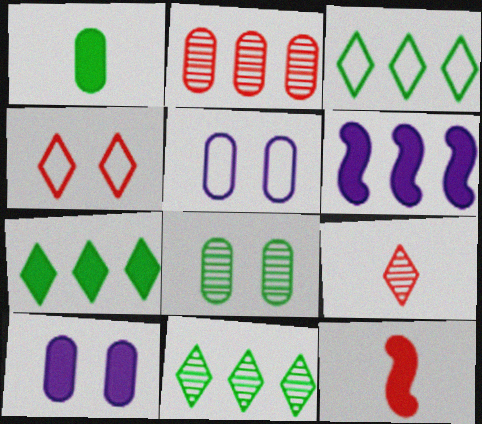[[1, 2, 5], 
[2, 3, 6], 
[2, 4, 12], 
[3, 7, 11], 
[5, 11, 12], 
[7, 10, 12]]